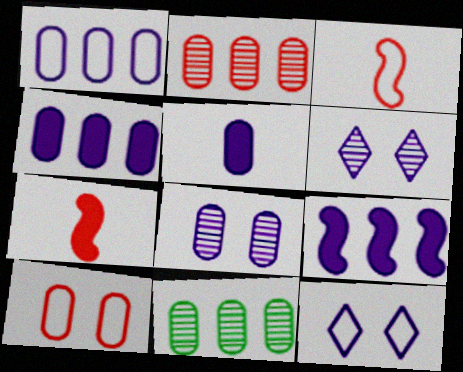[[1, 5, 8], 
[5, 10, 11], 
[7, 11, 12]]